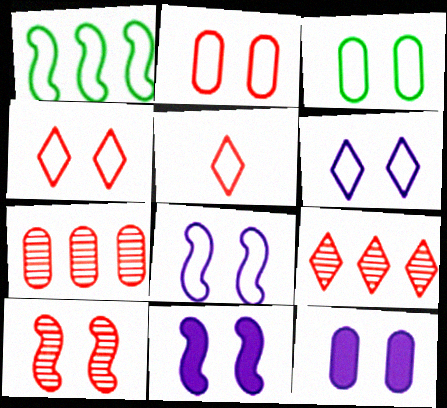[[3, 4, 8]]